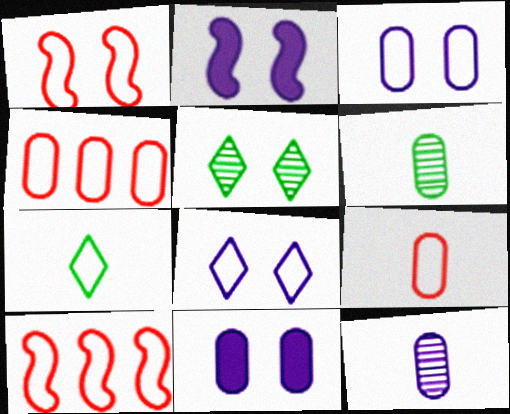[[1, 5, 11], 
[3, 7, 10], 
[4, 6, 11]]